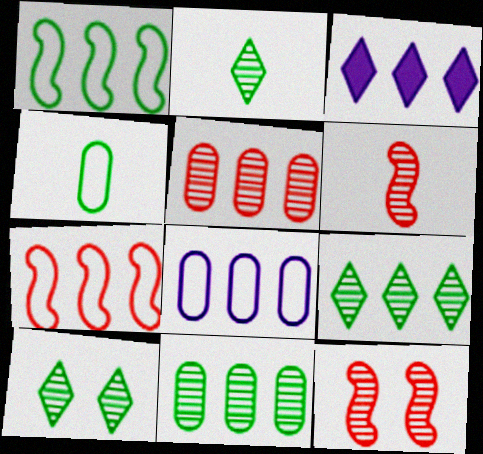[[1, 3, 5], 
[2, 9, 10], 
[3, 4, 12], 
[3, 7, 11]]